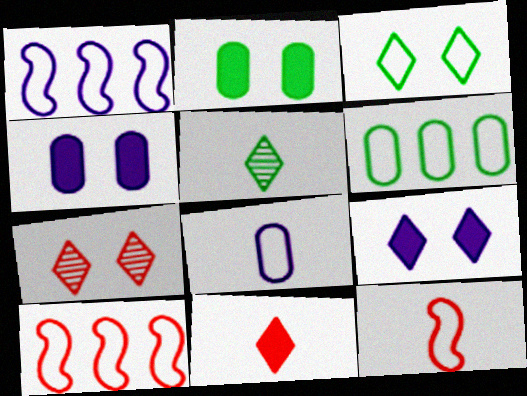[[3, 7, 9], 
[3, 8, 10], 
[4, 5, 10]]